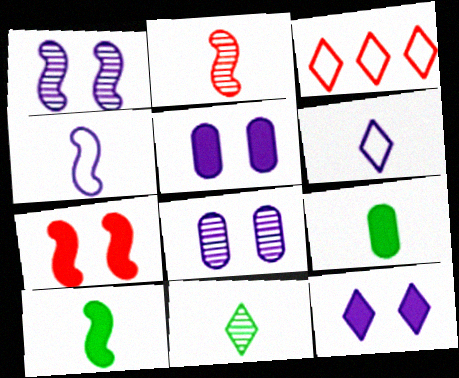[[1, 3, 9], 
[2, 4, 10], 
[2, 6, 9], 
[3, 8, 10], 
[3, 11, 12]]